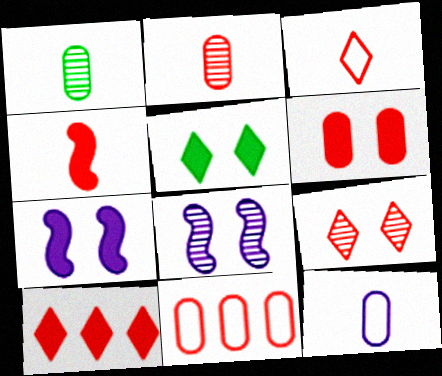[[2, 3, 4], 
[2, 6, 11], 
[3, 9, 10], 
[4, 6, 10], 
[4, 9, 11], 
[5, 6, 7]]